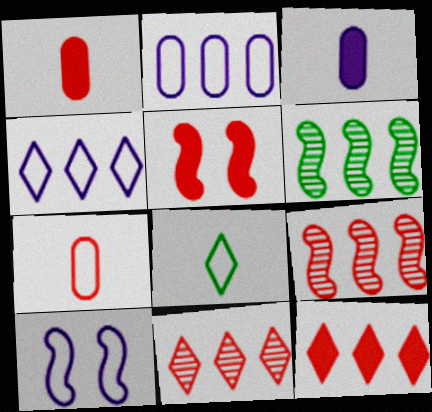[[1, 5, 12], 
[2, 6, 12], 
[5, 7, 11]]